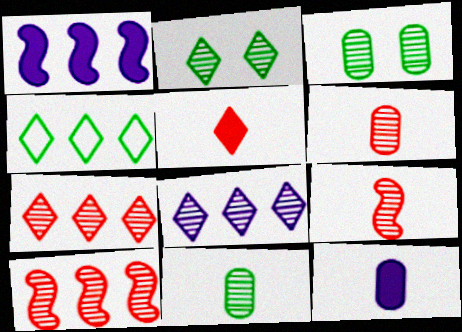[[3, 8, 9]]